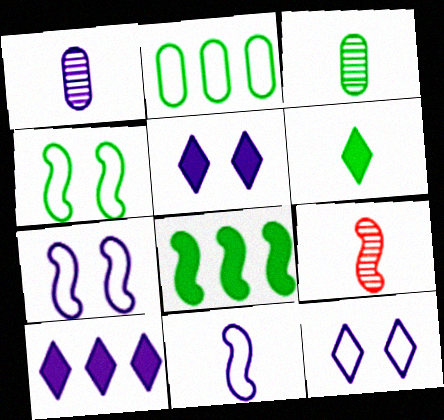[[1, 7, 10], 
[2, 5, 9], 
[7, 8, 9]]